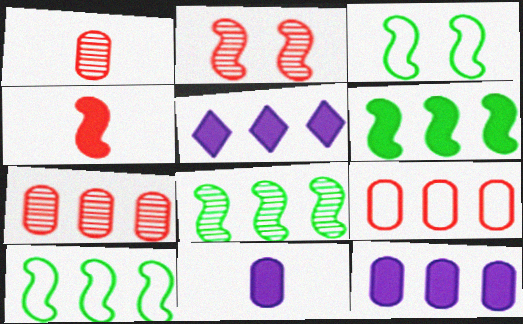[[1, 3, 5], 
[5, 7, 10], 
[5, 8, 9], 
[6, 8, 10]]